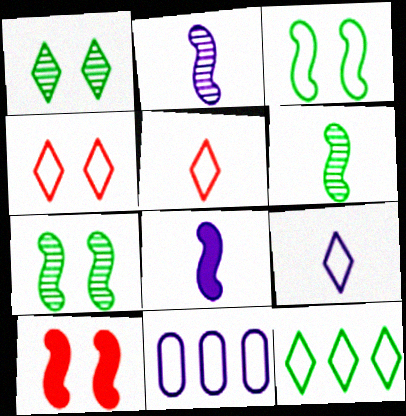[[3, 5, 11], 
[4, 9, 12]]